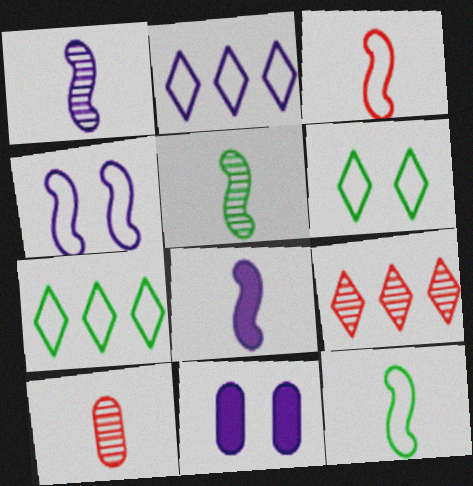[[1, 2, 11], 
[3, 5, 8], 
[9, 11, 12]]